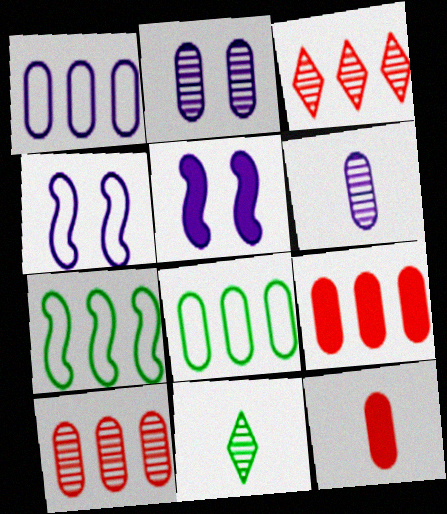[[2, 8, 12], 
[4, 9, 11]]